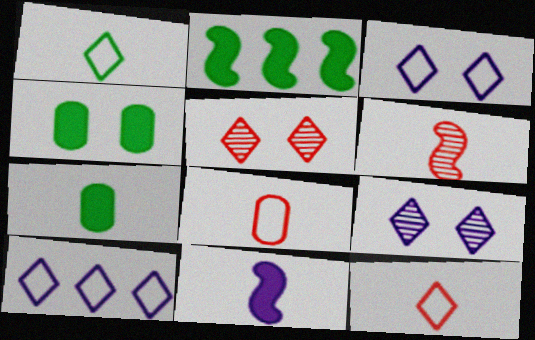[[2, 8, 9], 
[4, 6, 10]]